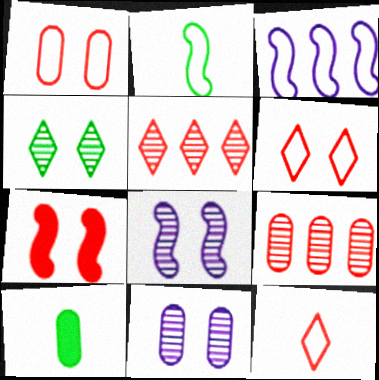[[7, 9, 12]]